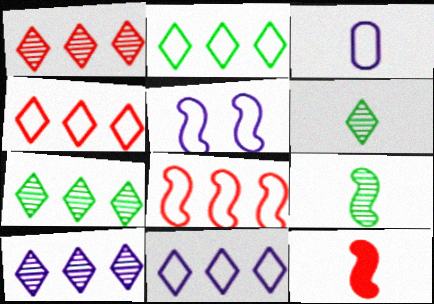[[1, 7, 10], 
[2, 4, 11], 
[3, 5, 11], 
[3, 6, 12]]